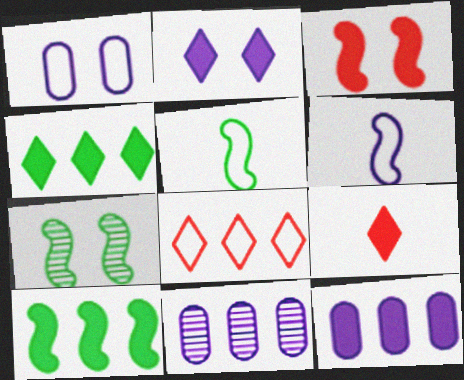[[1, 5, 8], 
[2, 4, 9], 
[2, 6, 11], 
[5, 7, 10], 
[8, 10, 11]]